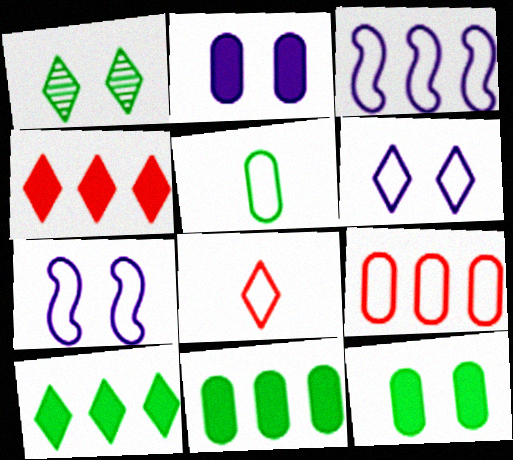[]